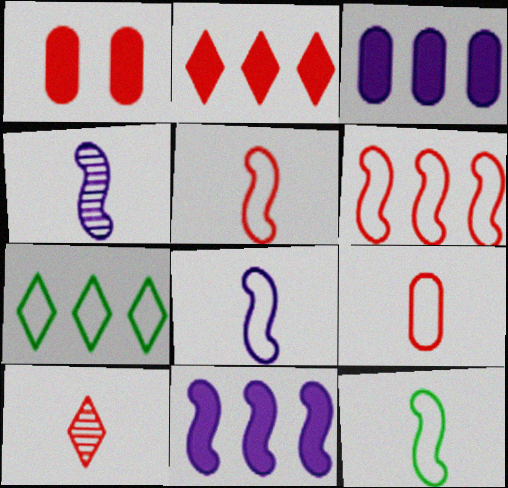[[1, 4, 7], 
[1, 6, 10], 
[5, 8, 12]]